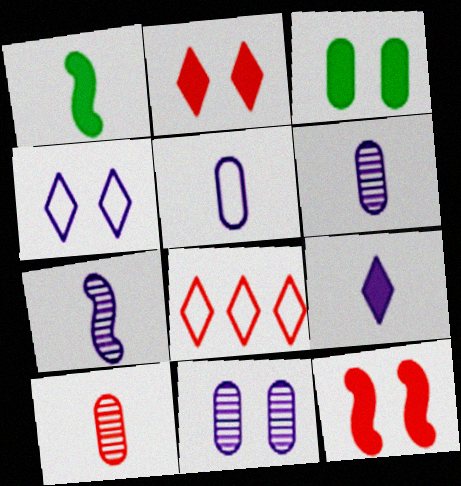[[1, 8, 11], 
[3, 7, 8], 
[5, 7, 9], 
[8, 10, 12]]